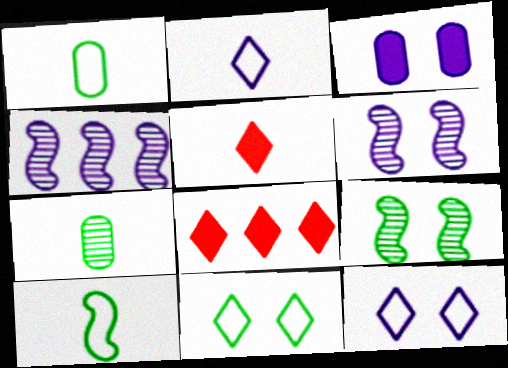[[1, 6, 8], 
[2, 3, 4], 
[3, 6, 12]]